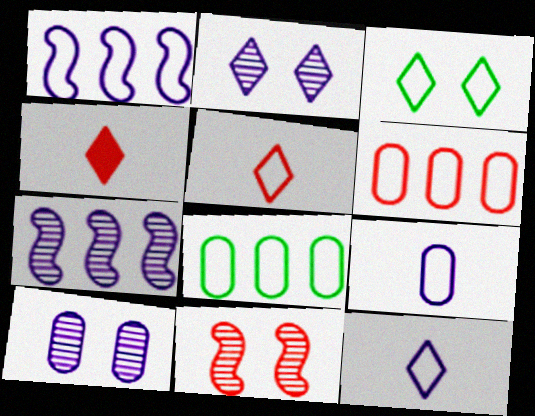[[4, 6, 11]]